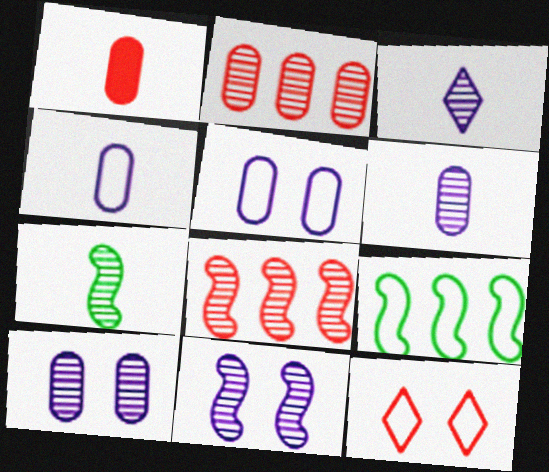[[1, 8, 12], 
[4, 9, 12], 
[7, 8, 11]]